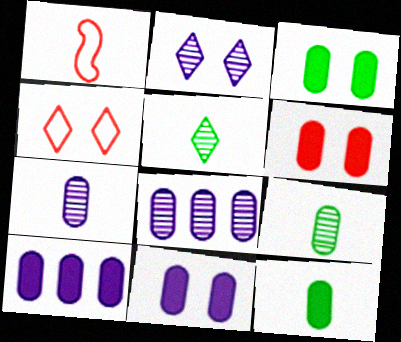[[3, 6, 11], 
[6, 10, 12]]